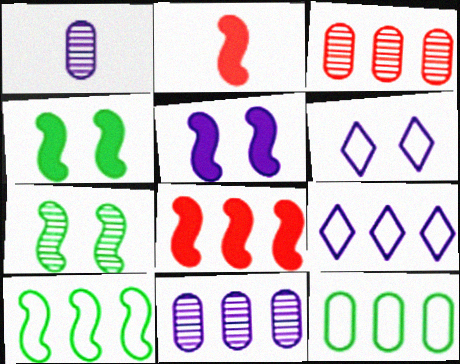[[1, 5, 9]]